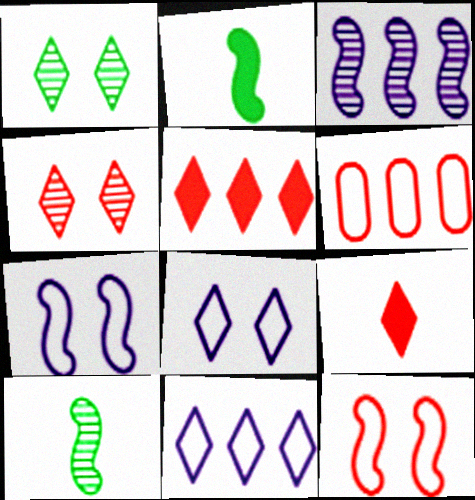[[1, 9, 11], 
[2, 3, 12]]